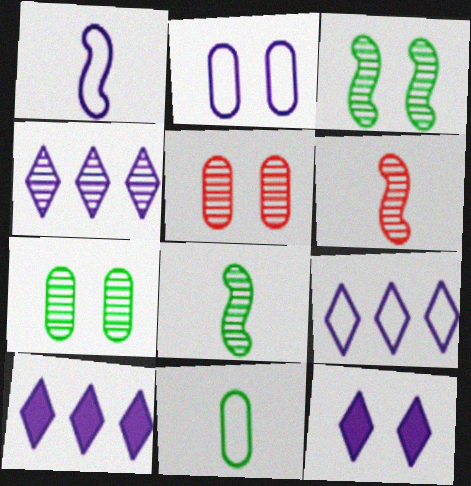[[1, 2, 9], 
[4, 5, 8], 
[4, 6, 7], 
[4, 9, 10]]